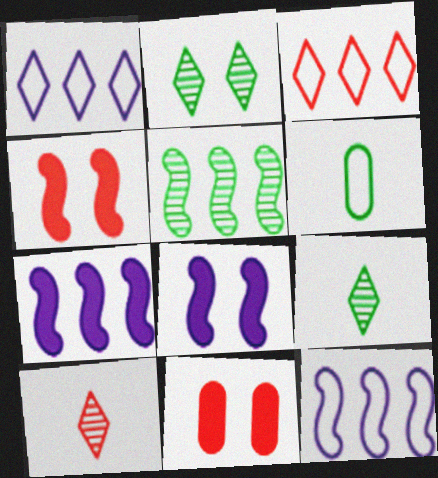[[9, 11, 12]]